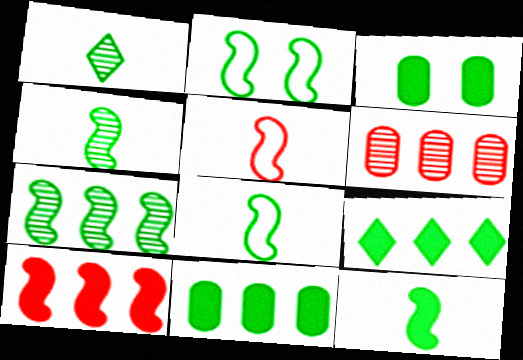[[1, 2, 11], 
[2, 7, 12], 
[3, 9, 12], 
[4, 8, 12]]